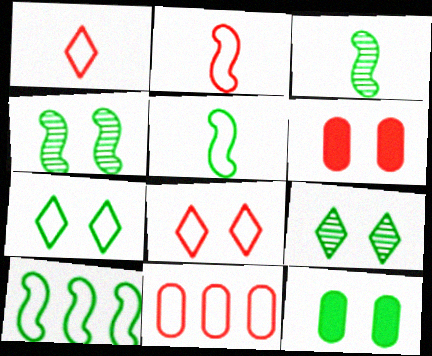[[2, 8, 11], 
[4, 7, 12]]